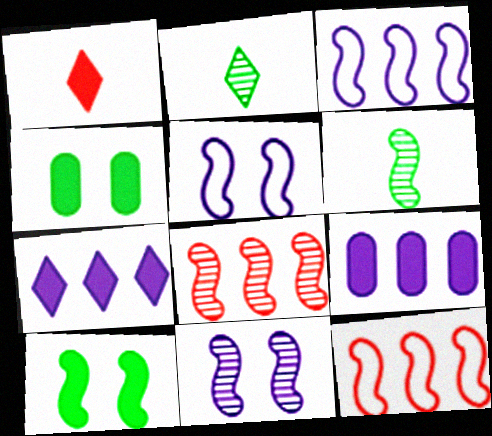[[1, 9, 10], 
[6, 8, 11]]